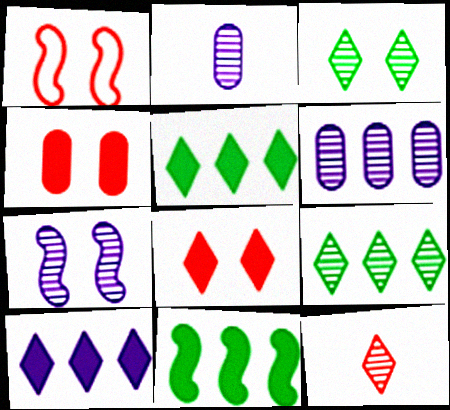[[1, 2, 5]]